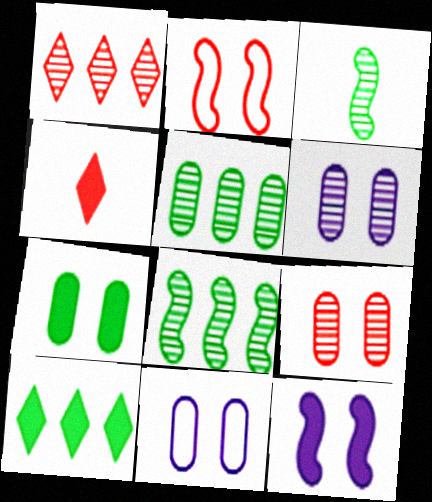[[1, 3, 6], 
[4, 8, 11], 
[7, 9, 11]]